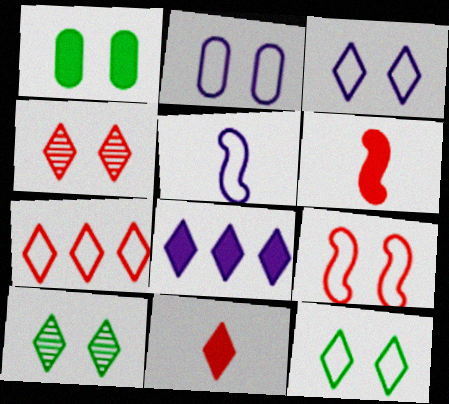[[1, 6, 8], 
[2, 9, 12], 
[4, 7, 11]]